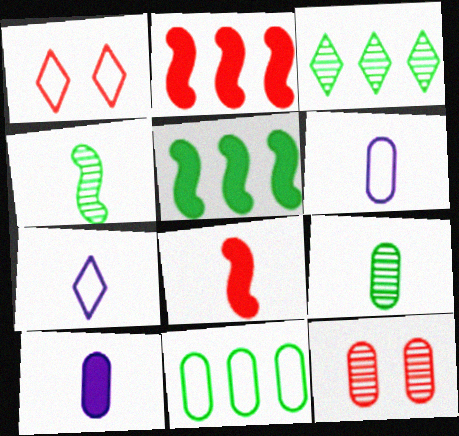[[3, 5, 11], 
[5, 7, 12], 
[7, 8, 9], 
[10, 11, 12]]